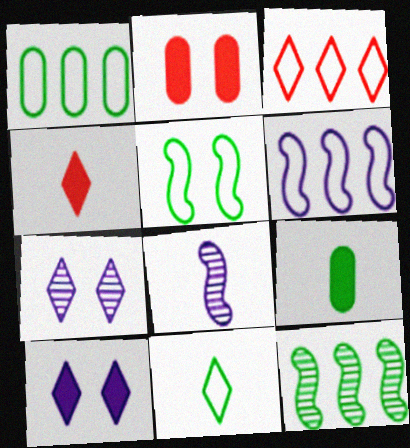[[1, 3, 6], 
[1, 5, 11], 
[2, 5, 7]]